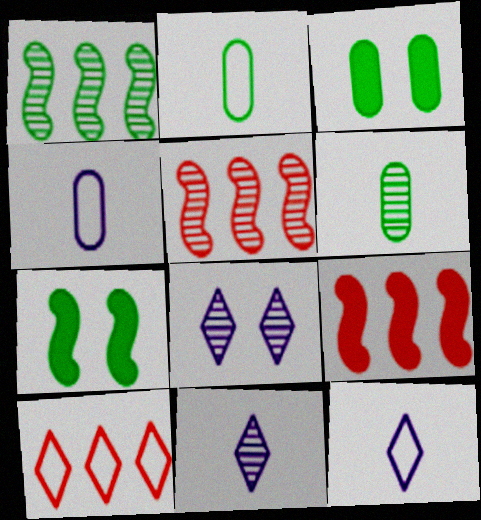[[2, 8, 9], 
[3, 5, 12], 
[5, 6, 8]]